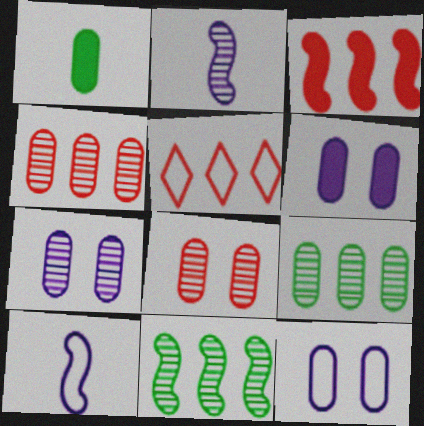[[1, 4, 12], 
[3, 4, 5], 
[6, 7, 12]]